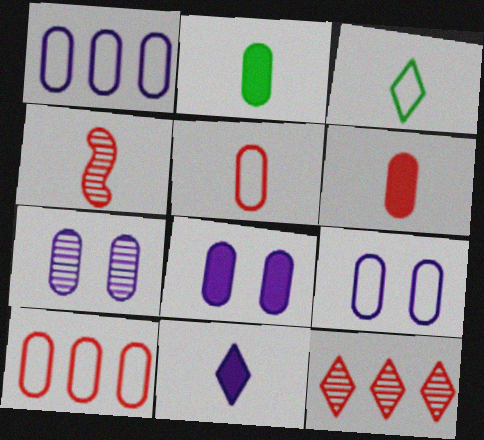[[2, 7, 10], 
[7, 8, 9]]